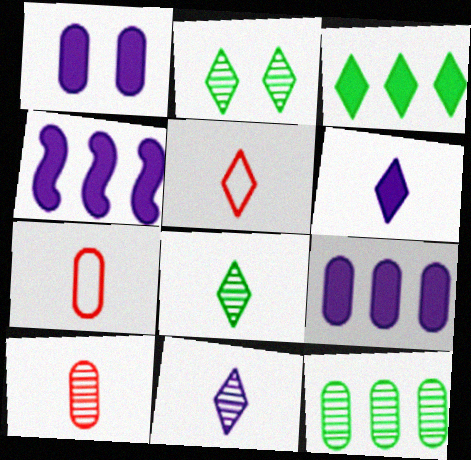[[1, 4, 6], 
[1, 7, 12], 
[2, 4, 7], 
[5, 6, 8]]